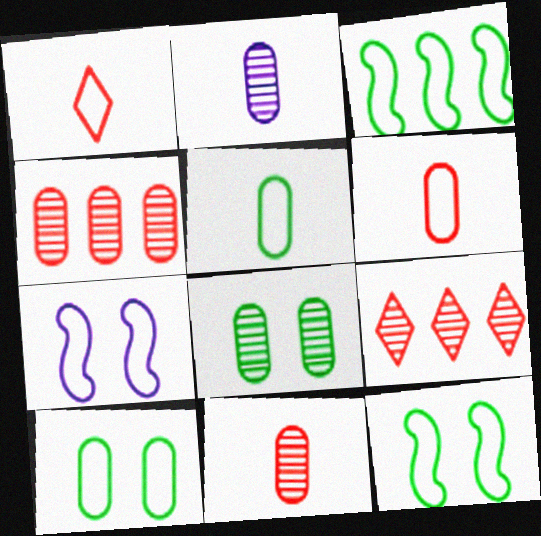[[2, 4, 8]]